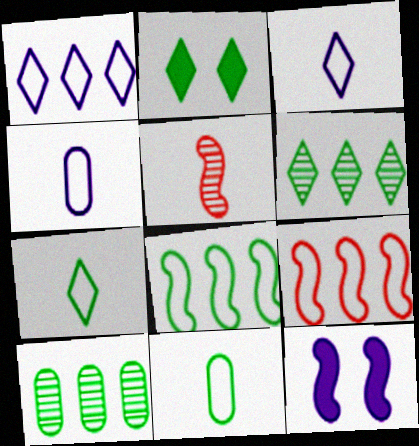[[2, 6, 7], 
[5, 8, 12]]